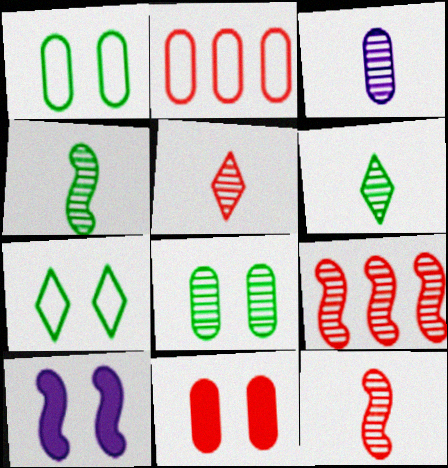[[2, 6, 10], 
[3, 4, 5], 
[3, 6, 12]]